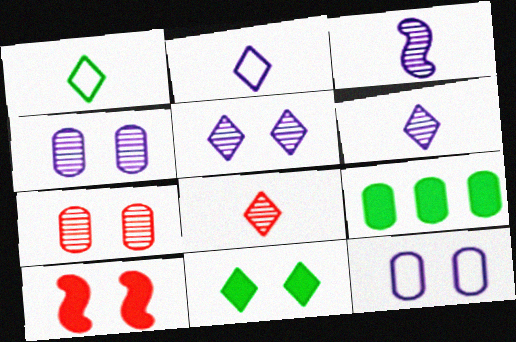[]